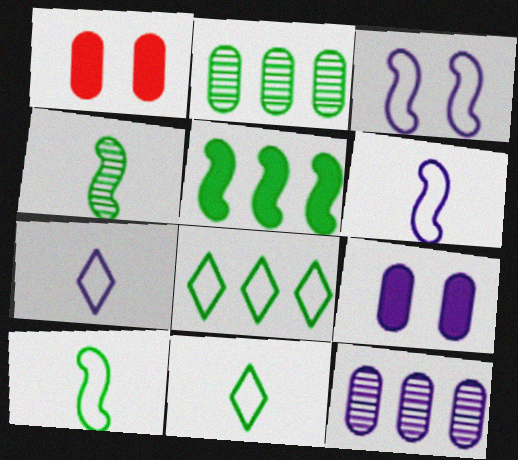[[2, 5, 8]]